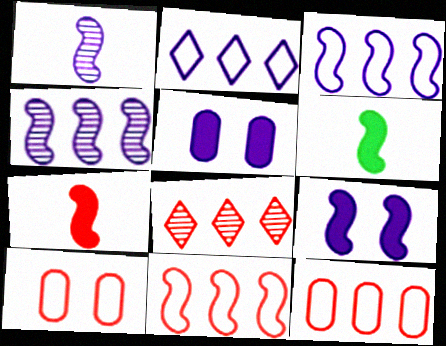[[1, 2, 5], 
[1, 3, 9], 
[7, 8, 10]]